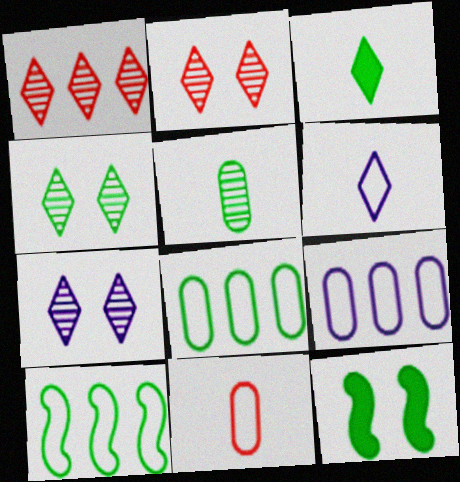[[2, 4, 7]]